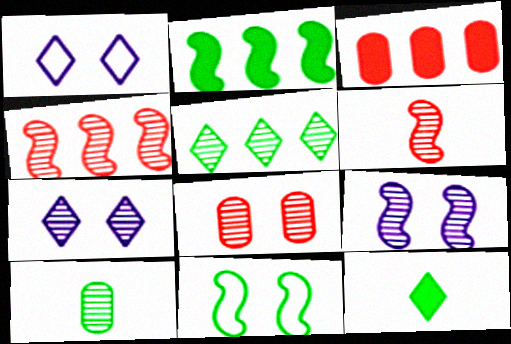[[4, 7, 10]]